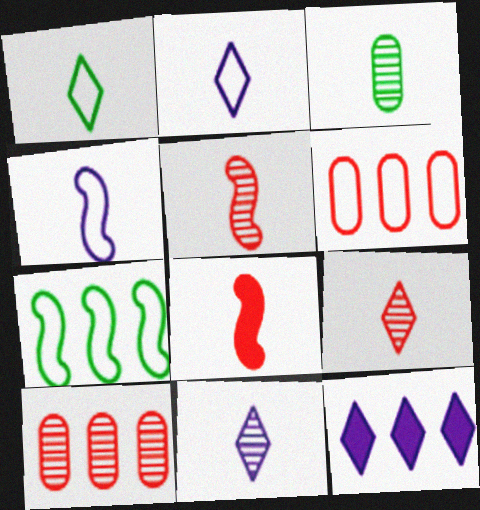[[2, 3, 8], 
[3, 5, 11], 
[7, 10, 12]]